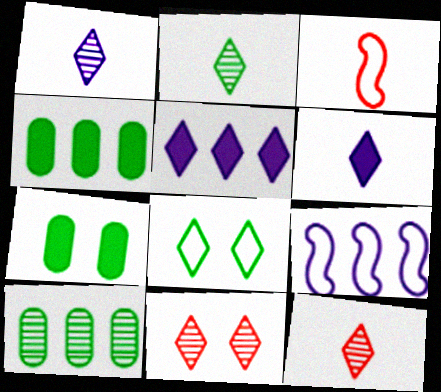[[1, 2, 12], 
[5, 8, 12], 
[7, 9, 12]]